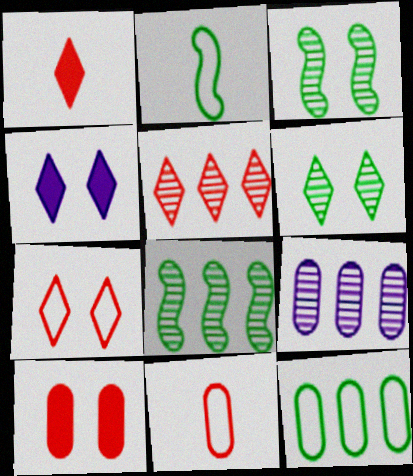[[1, 5, 7], 
[4, 6, 7], 
[4, 8, 11], 
[5, 8, 9]]